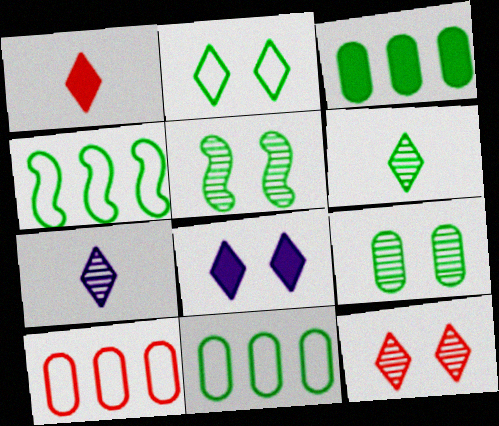[[2, 8, 12]]